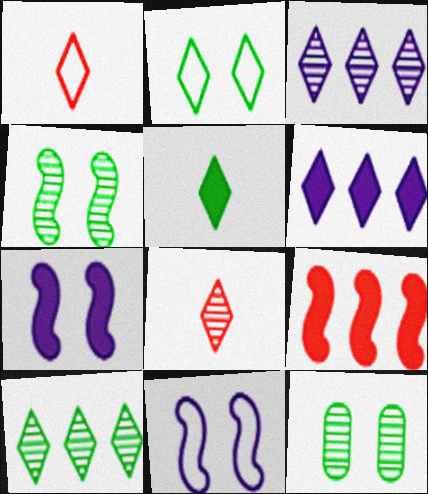[[2, 5, 10], 
[2, 6, 8]]